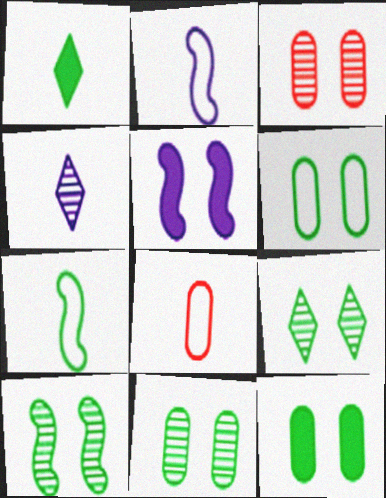[[6, 11, 12], 
[9, 10, 11]]